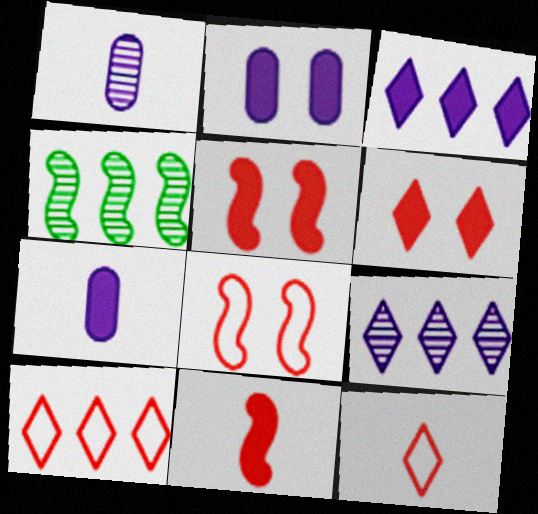[[2, 4, 12]]